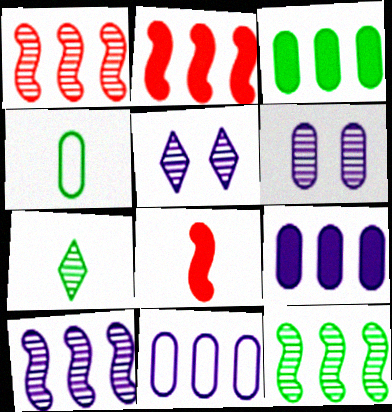[[1, 6, 7], 
[1, 10, 12], 
[2, 4, 5]]